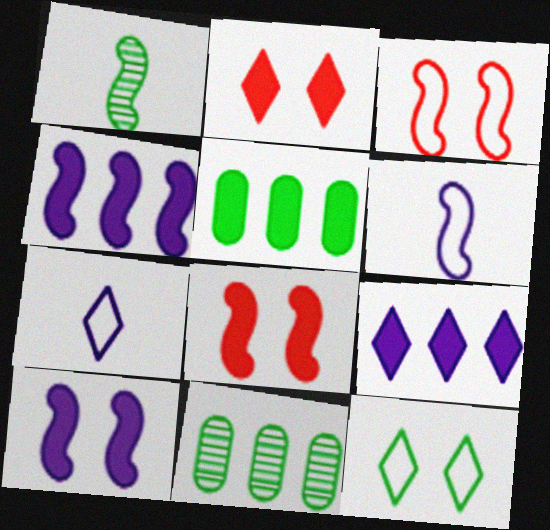[[1, 3, 4], 
[1, 5, 12], 
[2, 6, 11], 
[7, 8, 11]]